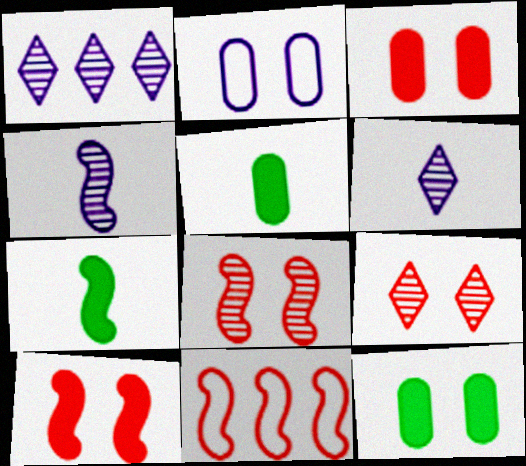[[6, 11, 12]]